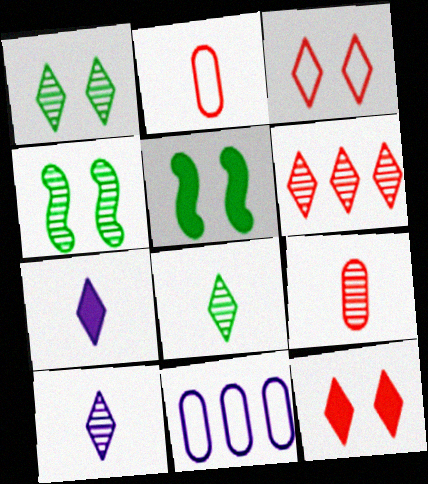[[1, 6, 10]]